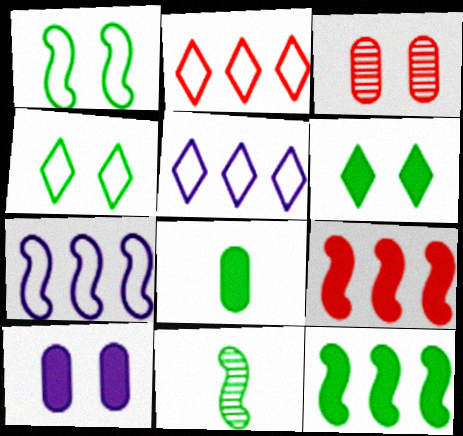[[1, 11, 12], 
[2, 10, 11], 
[6, 8, 12]]